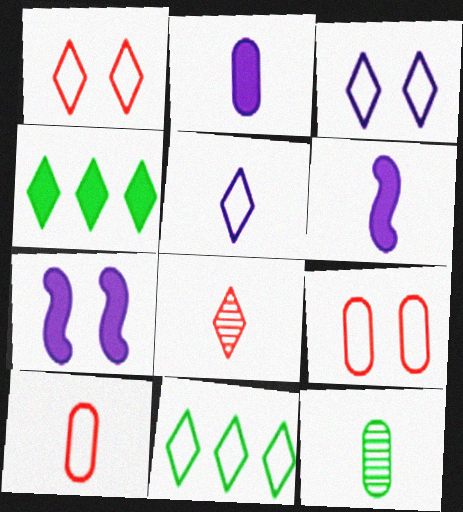[[1, 5, 11], 
[2, 10, 12], 
[3, 4, 8]]